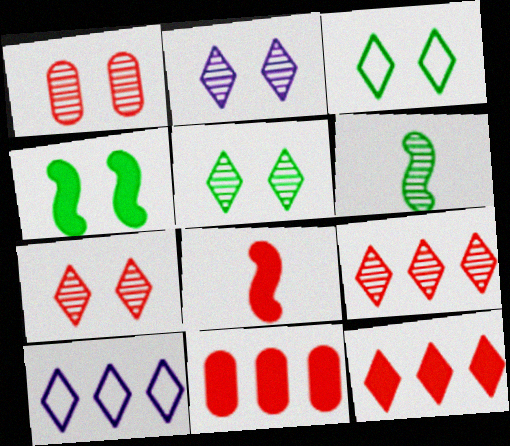[[2, 5, 7]]